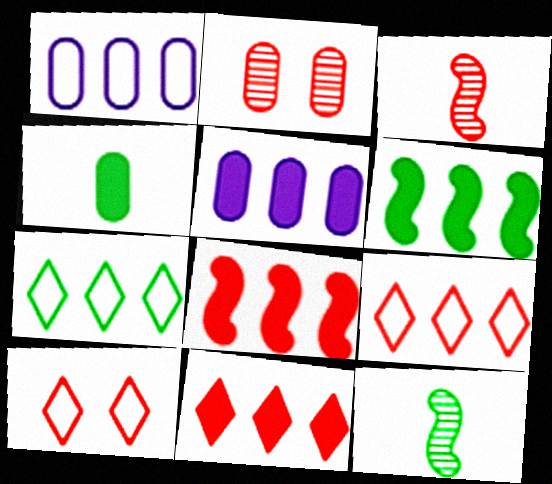[[1, 2, 4], 
[5, 6, 11], 
[5, 10, 12]]